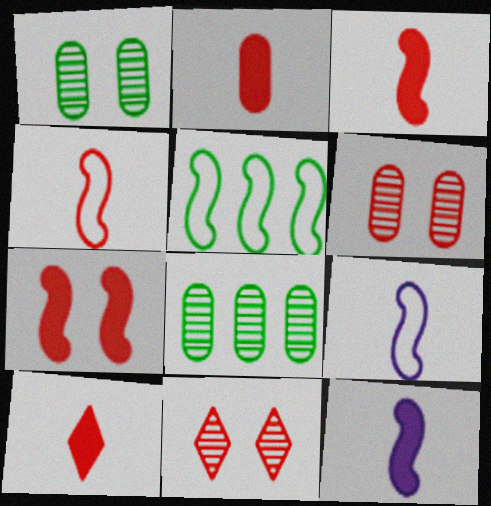[[2, 3, 10]]